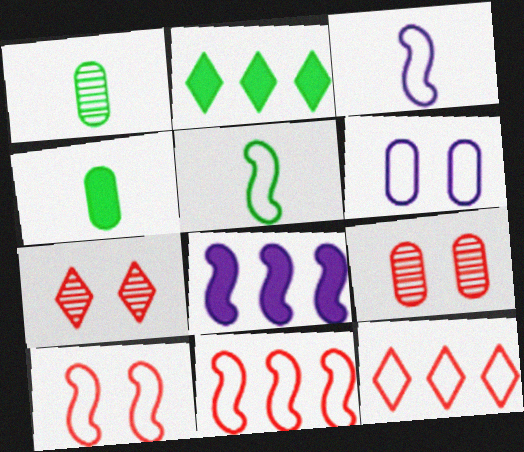[[2, 3, 9], 
[5, 6, 12]]